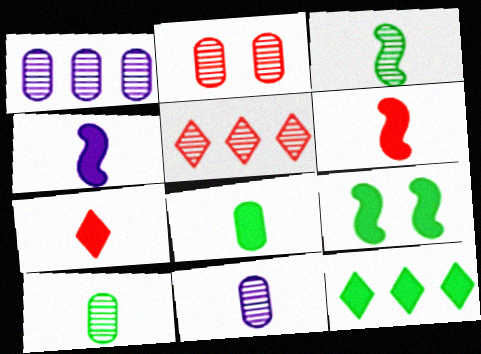[[1, 2, 10], 
[4, 7, 8], 
[8, 9, 12]]